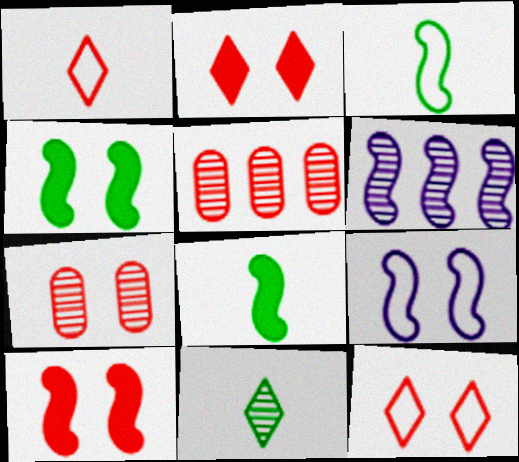[[1, 5, 10], 
[3, 6, 10], 
[6, 7, 11], 
[7, 10, 12]]